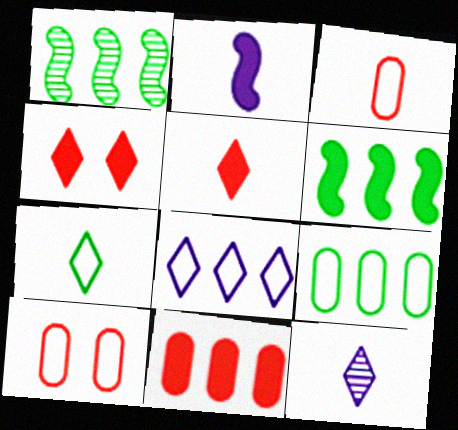[[1, 8, 11], 
[5, 7, 12], 
[6, 10, 12]]